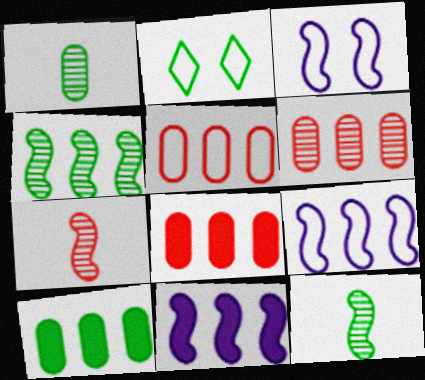[[2, 10, 12], 
[5, 6, 8]]